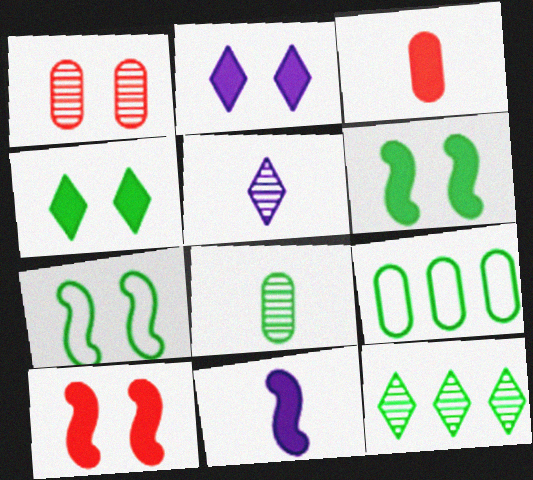[[1, 2, 7], 
[5, 9, 10]]